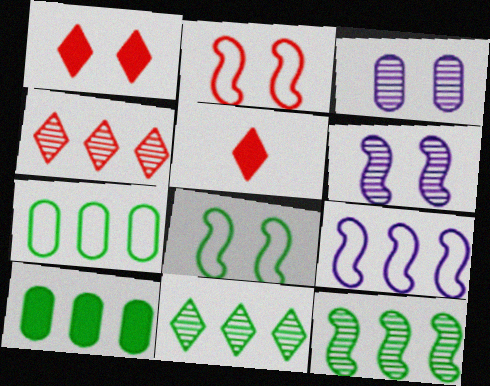[[1, 3, 8], 
[4, 9, 10], 
[5, 6, 7]]